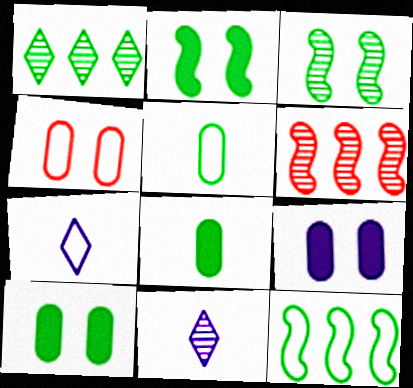[[1, 2, 5], 
[4, 7, 12], 
[6, 7, 10]]